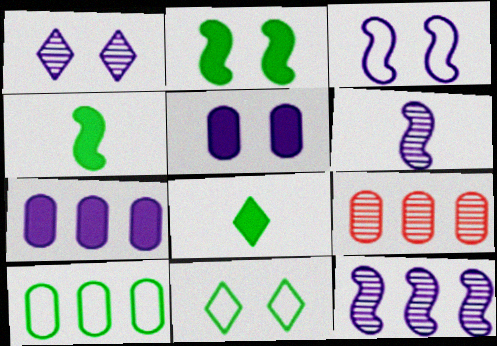[[1, 3, 5], 
[3, 8, 9], 
[7, 9, 10]]